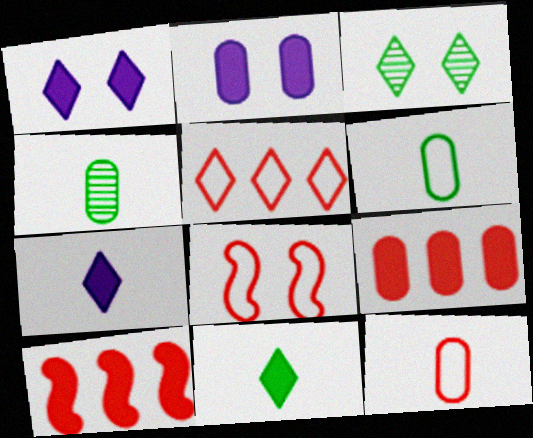[[2, 3, 8], 
[2, 10, 11], 
[3, 5, 7], 
[5, 8, 12]]